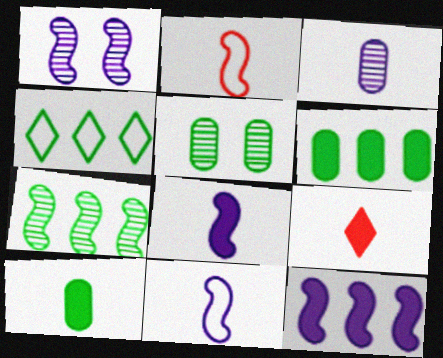[[1, 11, 12], 
[4, 6, 7], 
[8, 9, 10]]